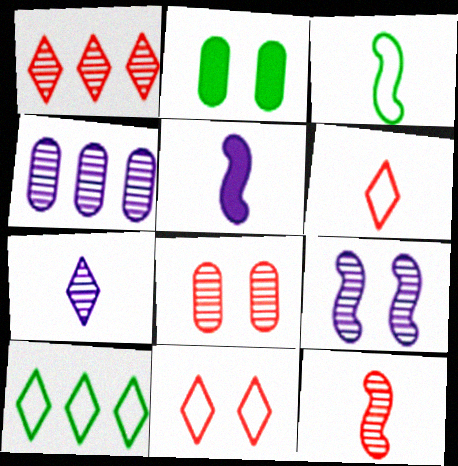[[1, 8, 12], 
[2, 9, 11], 
[3, 5, 12], 
[4, 7, 9], 
[5, 8, 10]]